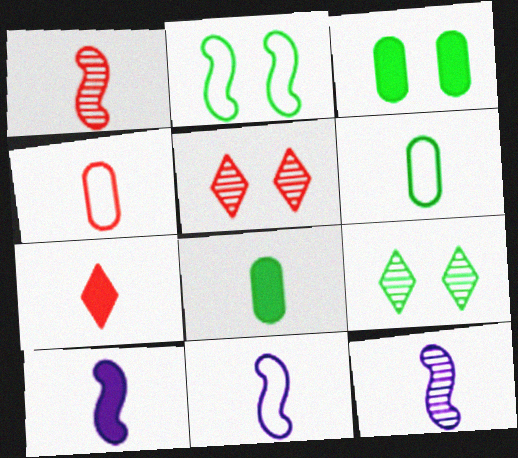[[1, 4, 7], 
[2, 3, 9], 
[6, 7, 12], 
[7, 8, 10], 
[10, 11, 12]]